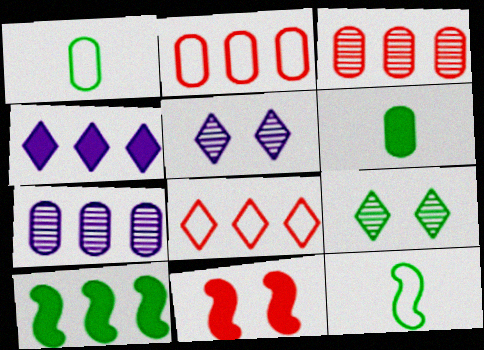[[1, 9, 10], 
[4, 6, 11], 
[7, 8, 10]]